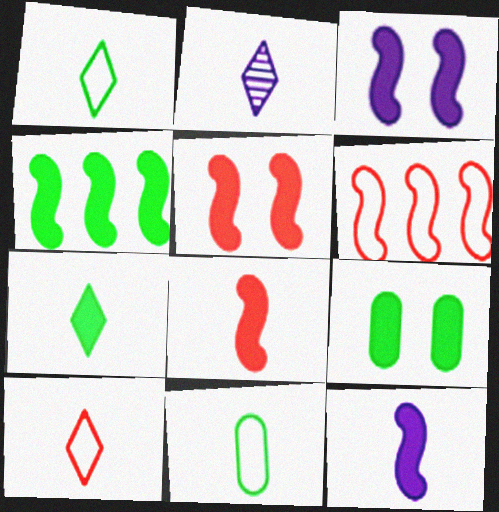[[2, 6, 9], 
[2, 7, 10], 
[2, 8, 11], 
[3, 4, 8], 
[4, 5, 12], 
[4, 7, 9]]